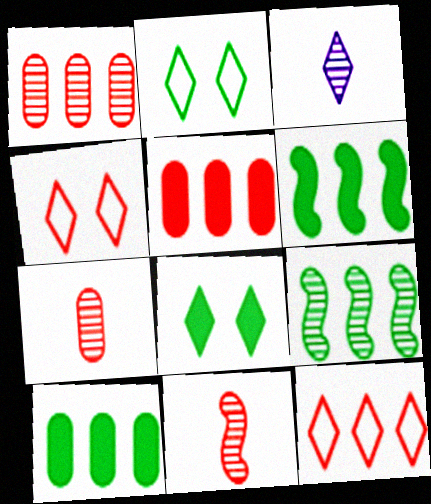[[3, 8, 12], 
[4, 5, 11]]